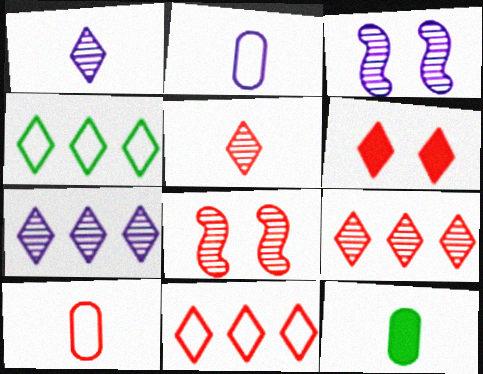[[1, 4, 6], 
[3, 11, 12], 
[5, 6, 11]]